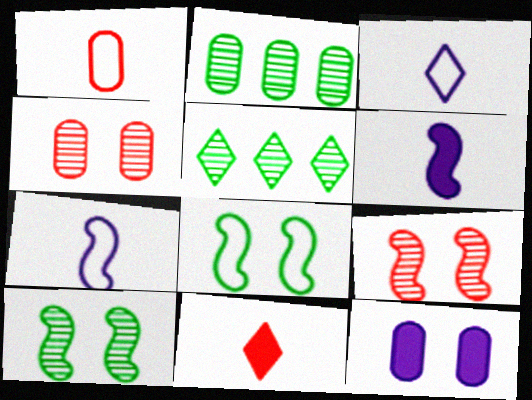[[1, 2, 12]]